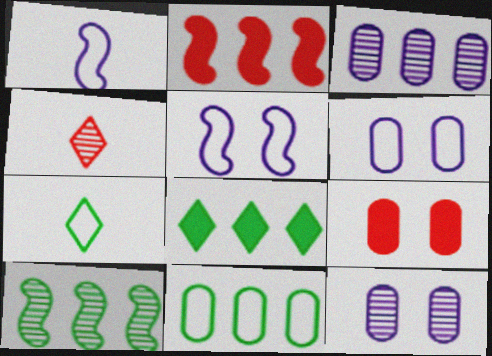[[2, 7, 12], 
[4, 10, 12], 
[8, 10, 11]]